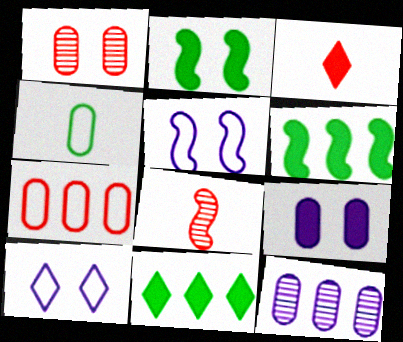[[1, 2, 10], 
[3, 6, 9], 
[5, 6, 8]]